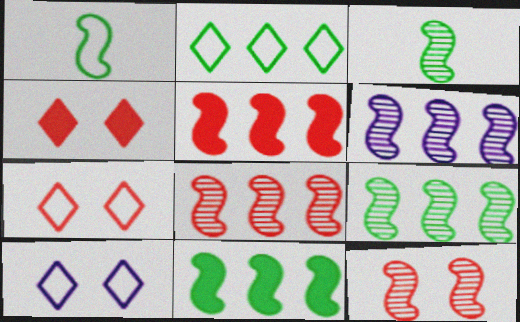[[3, 6, 12], 
[6, 8, 9]]